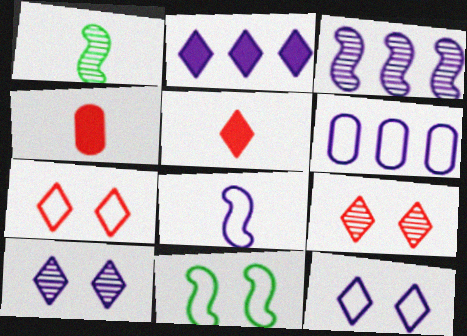[[2, 3, 6], 
[6, 8, 12]]